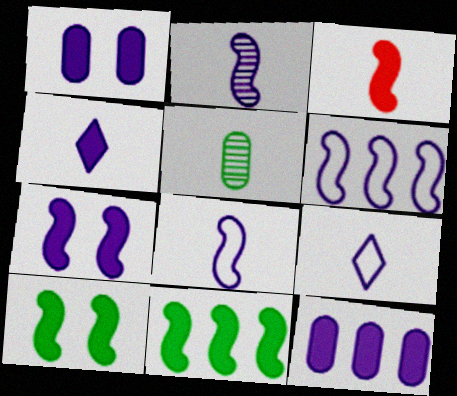[[2, 6, 7], 
[3, 5, 9], 
[3, 7, 11], 
[4, 7, 12]]